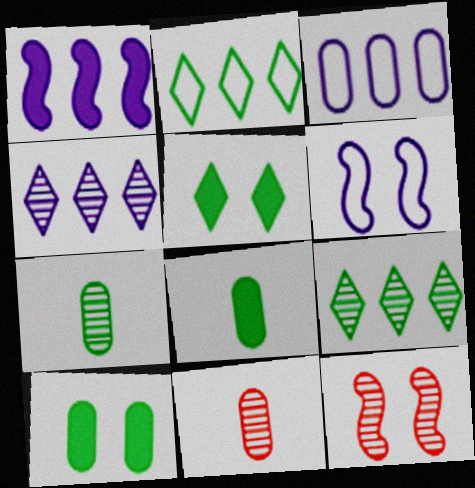[[1, 3, 4], 
[3, 10, 11], 
[4, 7, 12]]